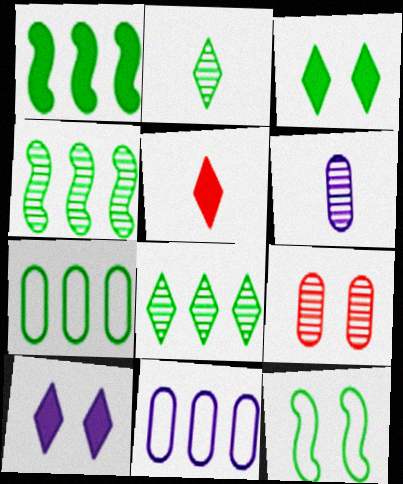[[1, 7, 8], 
[9, 10, 12]]